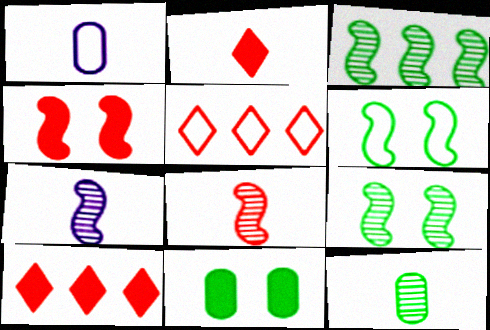[[1, 5, 6], 
[1, 9, 10], 
[5, 7, 11]]